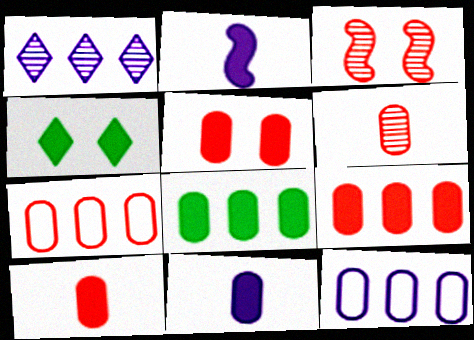[[2, 4, 9], 
[5, 6, 7], 
[5, 8, 11], 
[5, 9, 10]]